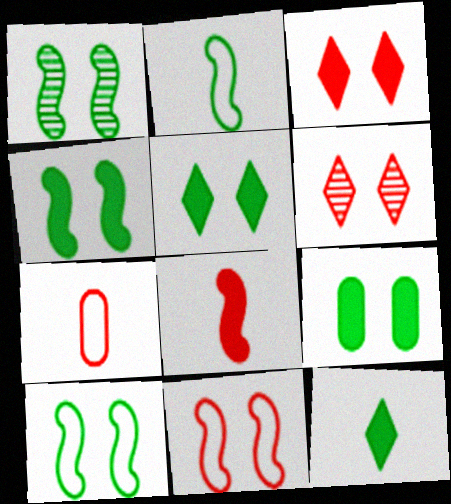[[1, 4, 10], 
[4, 5, 9]]